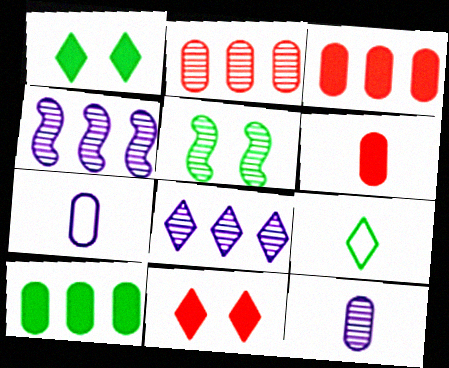[[5, 9, 10], 
[8, 9, 11]]